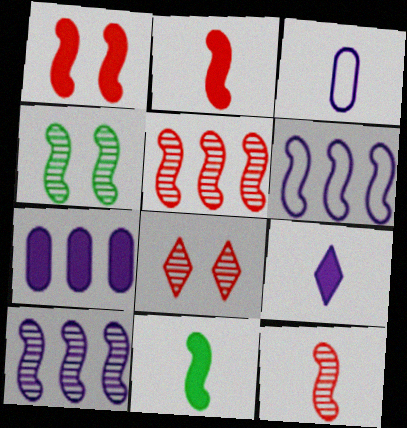[[2, 4, 6], 
[4, 10, 12]]